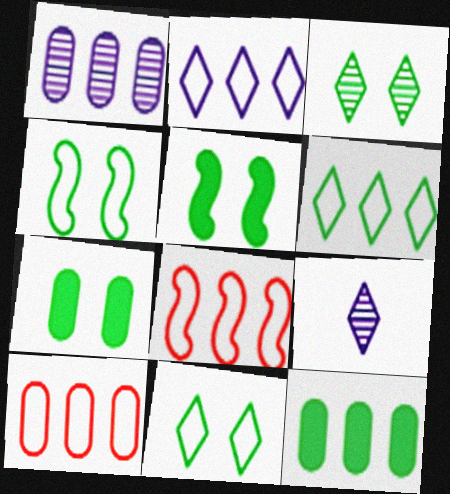[[1, 10, 12], 
[3, 4, 7], 
[5, 9, 10], 
[7, 8, 9]]